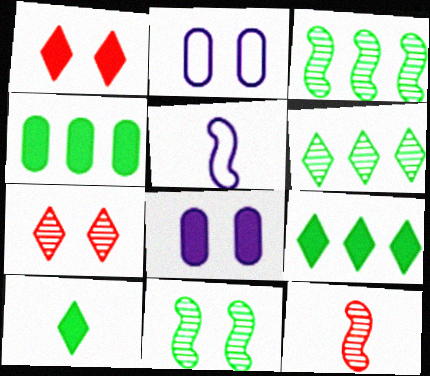[[1, 2, 11], 
[2, 9, 12], 
[4, 5, 7]]